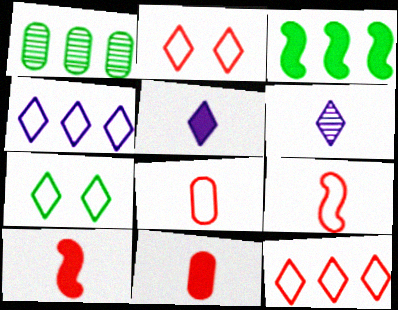[]